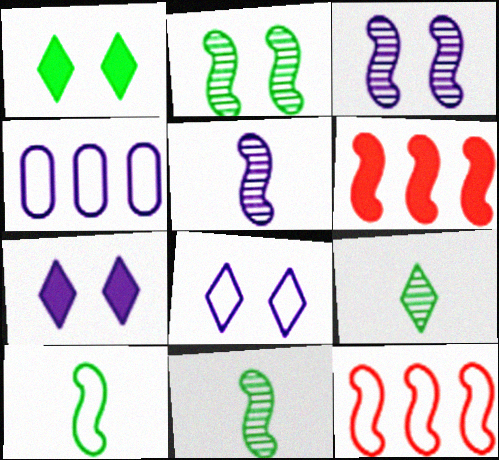[[3, 6, 10], 
[4, 5, 7]]